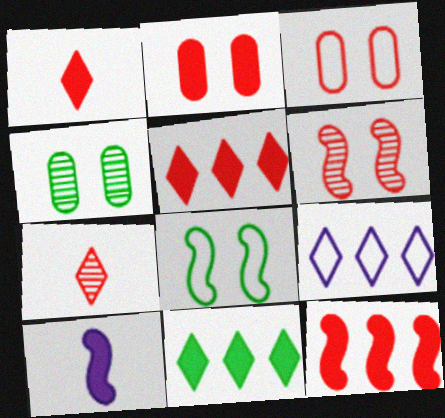[[1, 2, 12], 
[2, 10, 11], 
[3, 7, 12]]